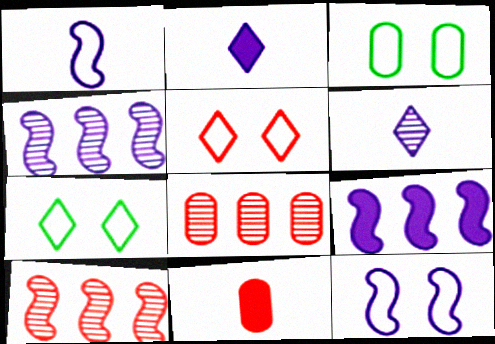[[2, 3, 10], 
[3, 5, 12], 
[4, 7, 11], 
[5, 10, 11]]